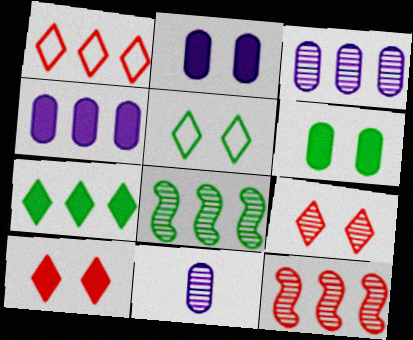[[1, 4, 8], 
[8, 9, 11]]